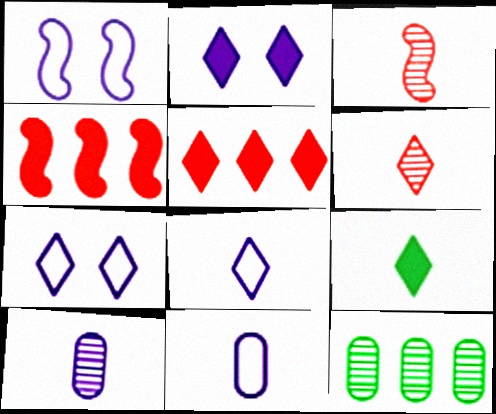[[2, 5, 9], 
[3, 9, 11], 
[6, 8, 9]]